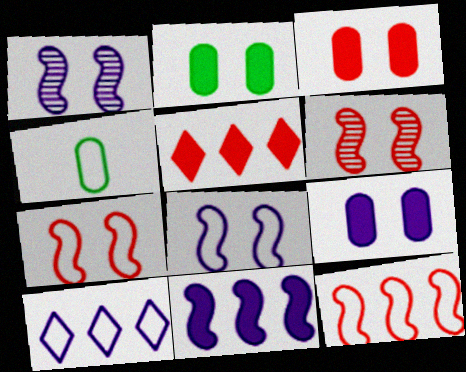[[1, 4, 5], 
[2, 3, 9], 
[4, 7, 10]]